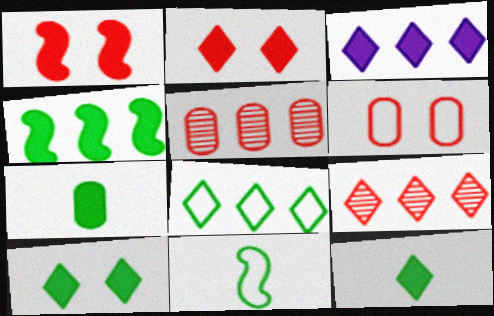[[1, 3, 7], 
[2, 3, 12], 
[3, 8, 9], 
[4, 7, 10]]